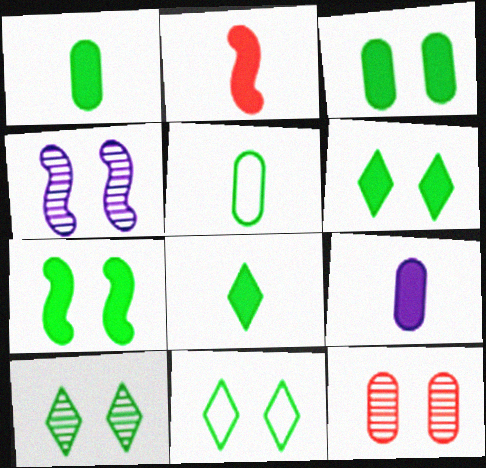[[2, 8, 9], 
[3, 6, 7], 
[4, 10, 12], 
[6, 10, 11]]